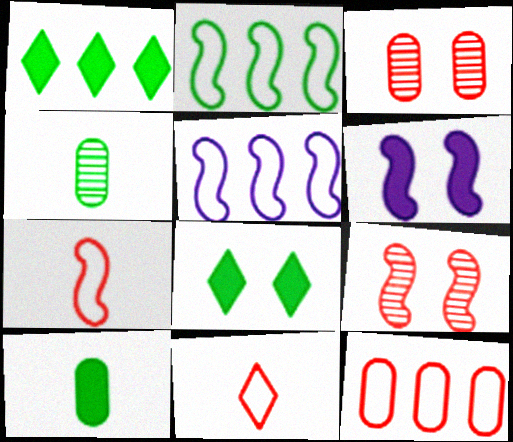[[2, 4, 8]]